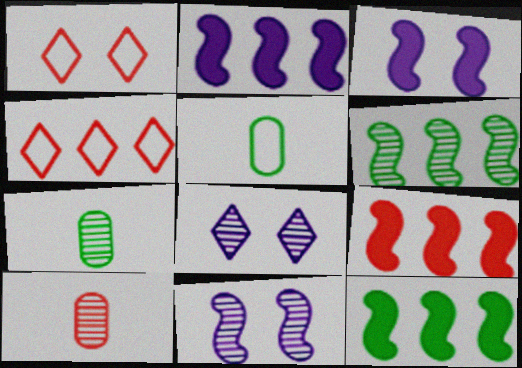[[1, 2, 7], 
[1, 9, 10], 
[2, 9, 12], 
[3, 4, 7], 
[5, 8, 9], 
[6, 8, 10]]